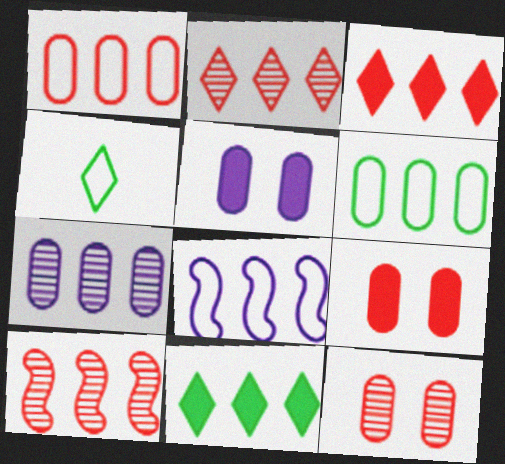[[1, 3, 10], 
[4, 5, 10]]